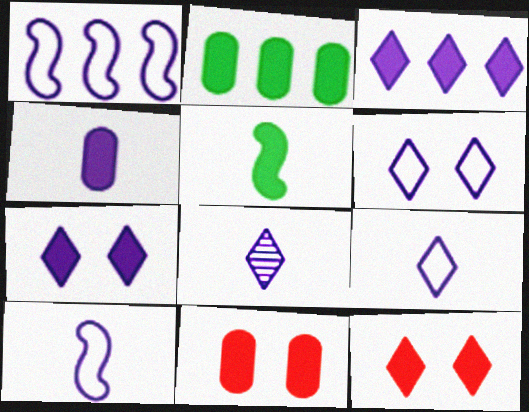[[2, 4, 11], 
[3, 5, 11], 
[3, 6, 8], 
[4, 8, 10]]